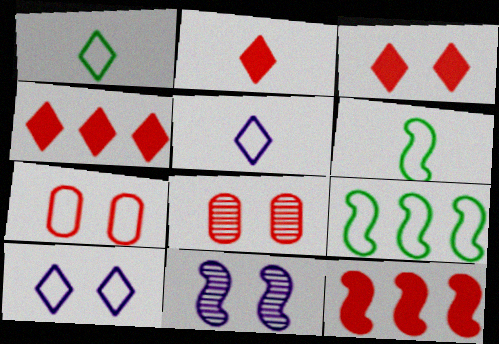[[2, 3, 4], 
[5, 7, 9], 
[6, 11, 12]]